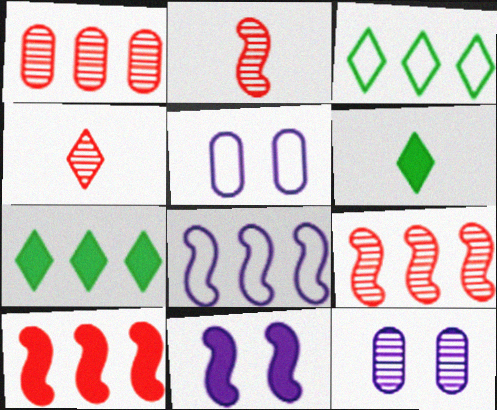[[1, 7, 8], 
[2, 5, 7], 
[5, 6, 9]]